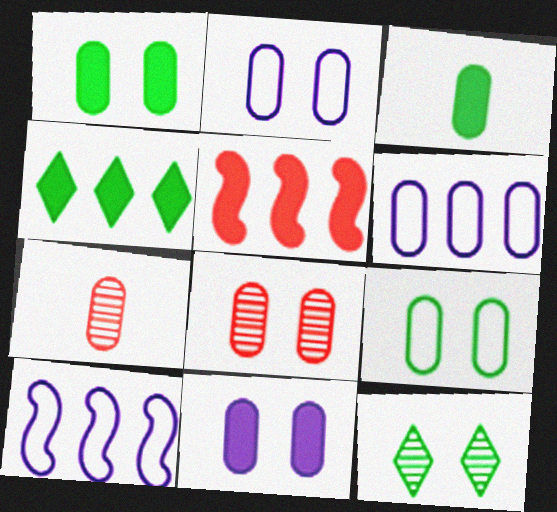[[1, 2, 8], 
[1, 6, 7], 
[3, 6, 8], 
[8, 9, 11]]